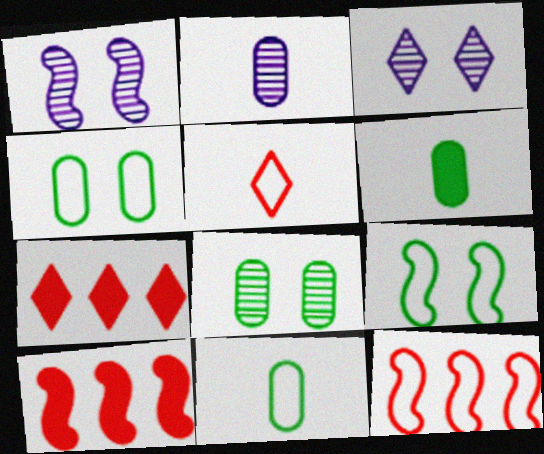[[1, 7, 11], 
[2, 7, 9], 
[3, 6, 12], 
[3, 10, 11]]